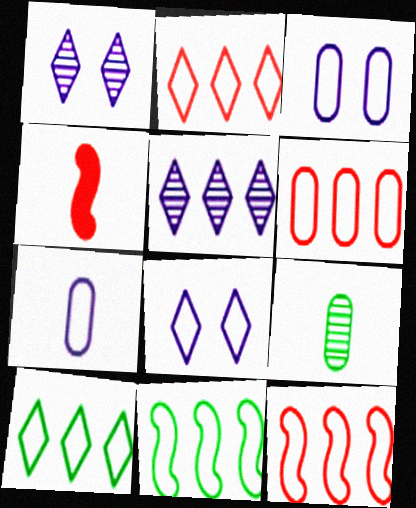[[2, 6, 12]]